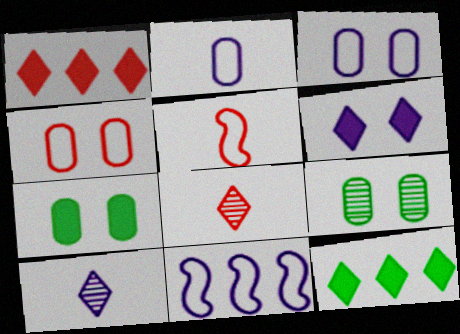[[7, 8, 11]]